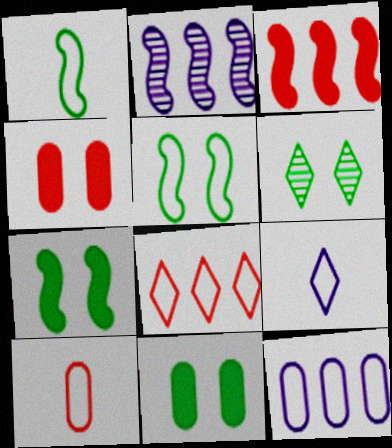[[1, 9, 10], 
[5, 6, 11]]